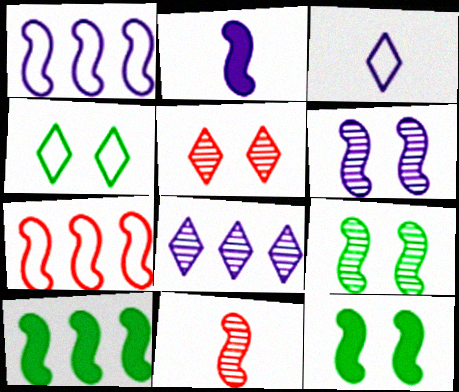[[1, 2, 6], 
[1, 11, 12], 
[2, 7, 9]]